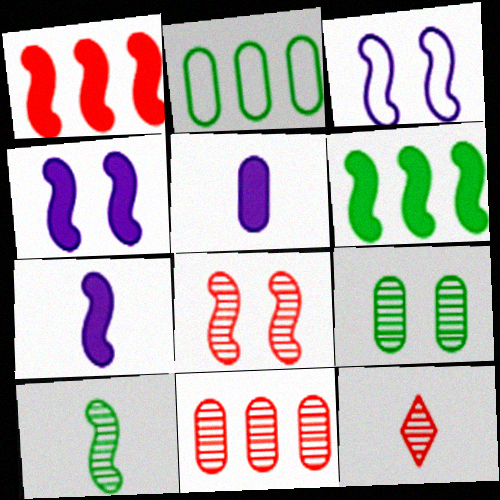[[1, 3, 10], 
[2, 4, 12], 
[8, 11, 12]]